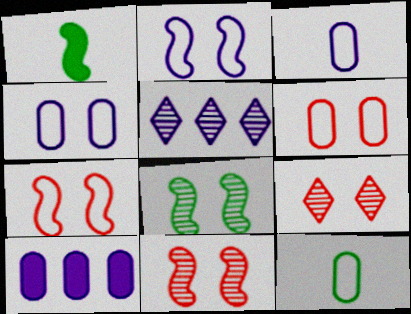[[1, 5, 6]]